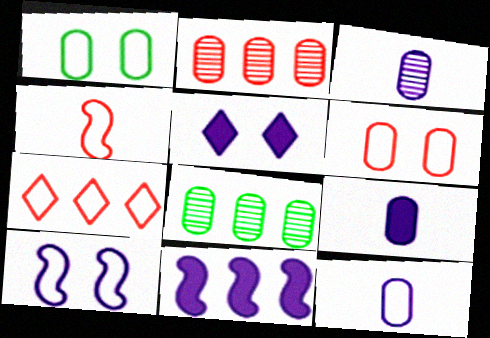[[1, 2, 9], 
[3, 9, 12], 
[4, 5, 8], 
[4, 6, 7], 
[5, 9, 11], 
[6, 8, 9], 
[7, 8, 11]]